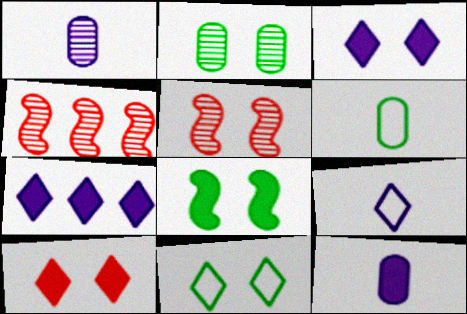[[2, 8, 11], 
[3, 4, 6], 
[4, 11, 12], 
[5, 6, 7]]